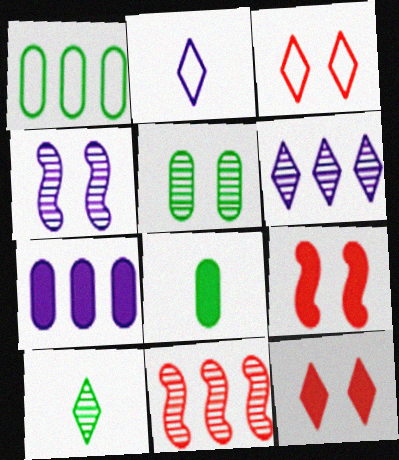[[1, 5, 8], 
[2, 4, 7]]